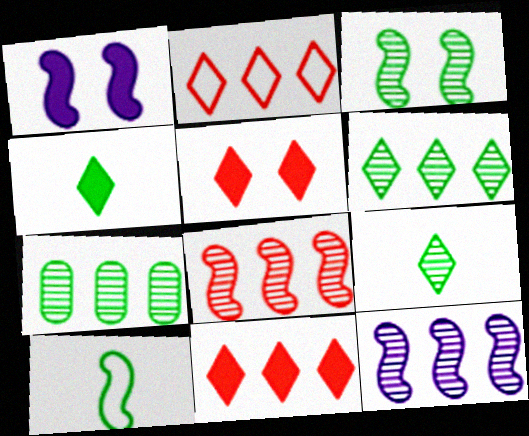[[1, 8, 10], 
[3, 7, 9]]